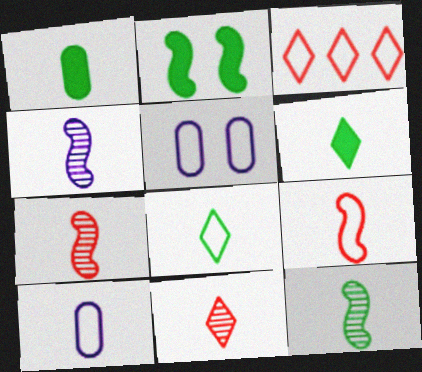[[1, 8, 12], 
[4, 7, 12], 
[6, 7, 10], 
[8, 9, 10]]